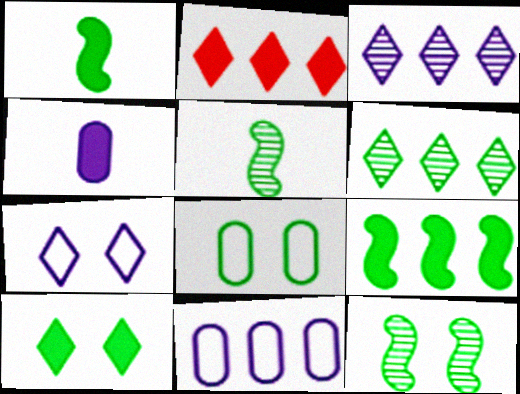[[1, 6, 8], 
[8, 10, 12]]